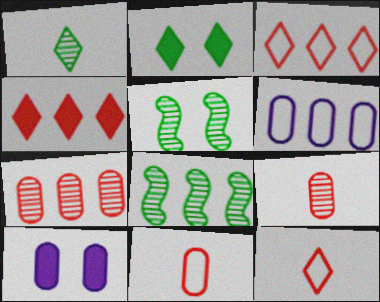[[4, 6, 8], 
[8, 10, 12]]